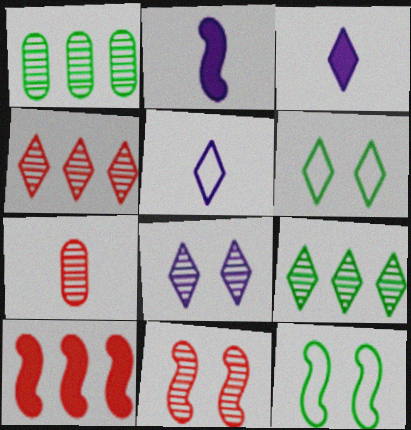[[3, 4, 6], 
[4, 7, 11]]